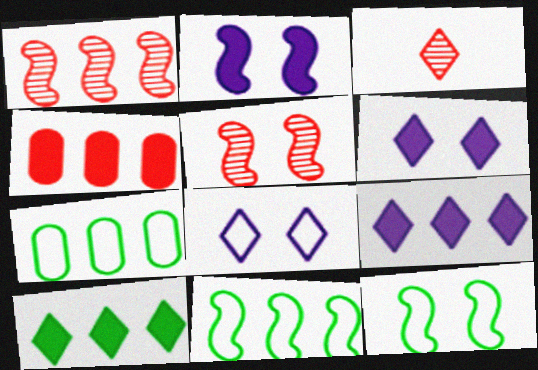[[1, 7, 9], 
[2, 3, 7], 
[2, 5, 12], 
[3, 8, 10]]